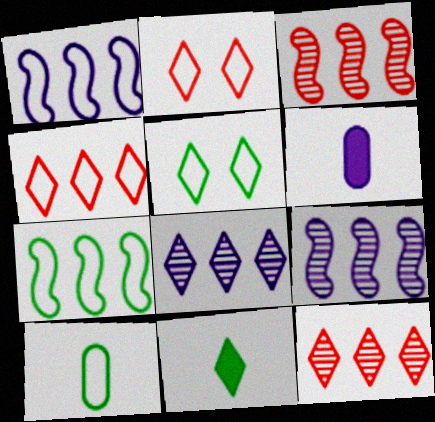[[1, 2, 10], 
[2, 8, 11], 
[3, 5, 6], 
[5, 7, 10]]